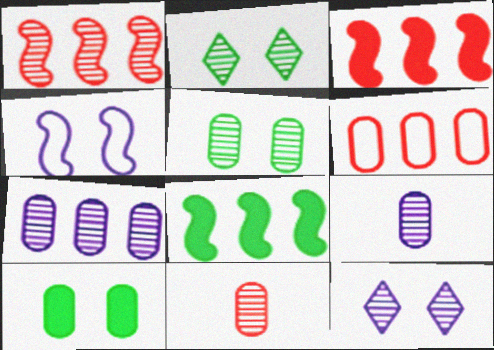[[1, 2, 9], 
[5, 7, 11], 
[6, 9, 10]]